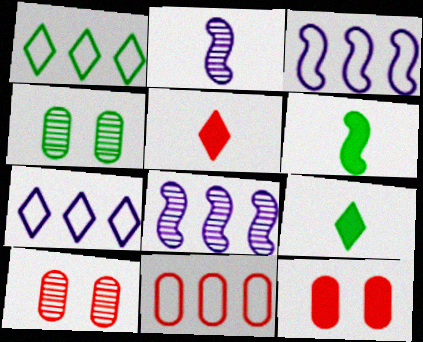[[1, 2, 12], 
[1, 3, 11], 
[1, 4, 6], 
[3, 4, 5], 
[3, 9, 10], 
[6, 7, 10]]